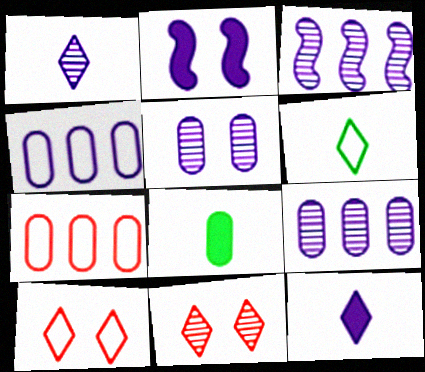[[1, 2, 4], 
[1, 3, 5], 
[3, 8, 10], 
[5, 7, 8]]